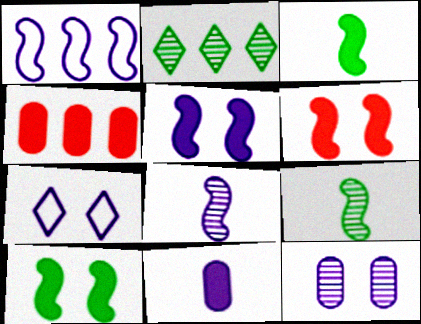[[1, 2, 4], 
[1, 5, 8], 
[1, 6, 9], 
[4, 7, 9], 
[5, 6, 10], 
[5, 7, 12]]